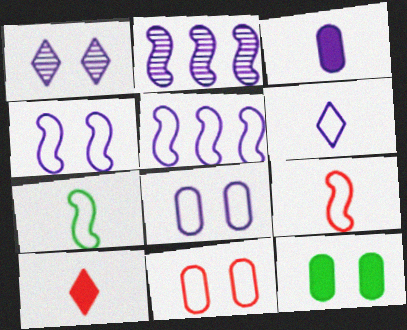[[1, 3, 5], 
[5, 6, 8]]